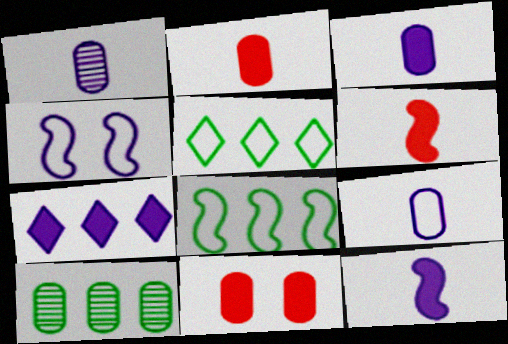[[1, 3, 9], 
[1, 4, 7], 
[9, 10, 11]]